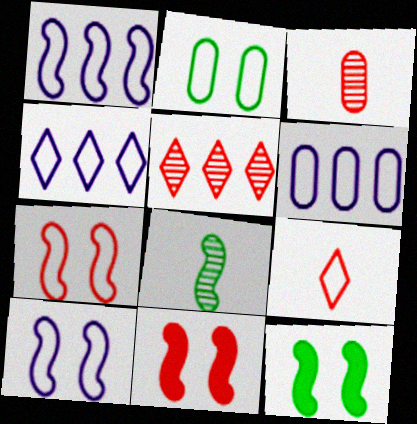[[1, 2, 9], 
[1, 4, 6], 
[1, 8, 11], 
[3, 4, 12]]